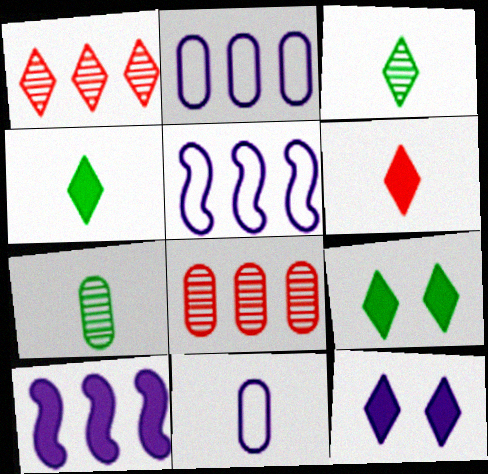[]